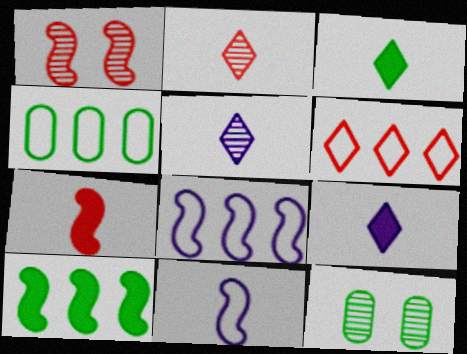[[1, 4, 9], 
[1, 10, 11], 
[4, 6, 8]]